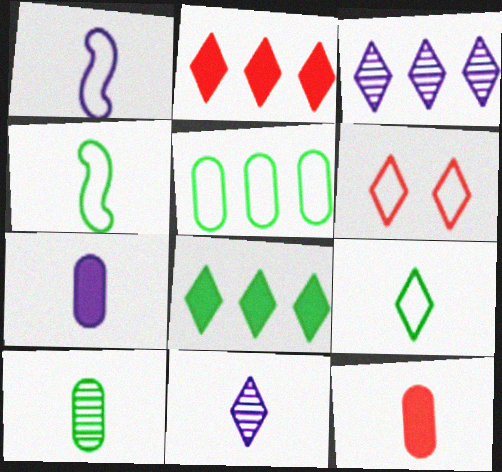[[1, 5, 6], 
[1, 7, 11], 
[4, 11, 12], 
[6, 8, 11]]